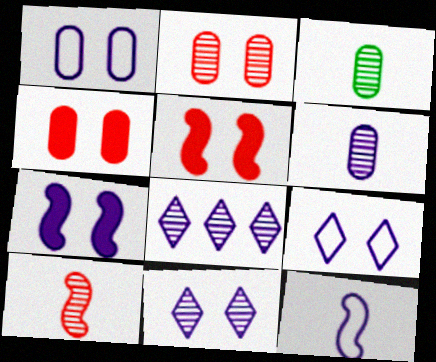[[1, 7, 11]]